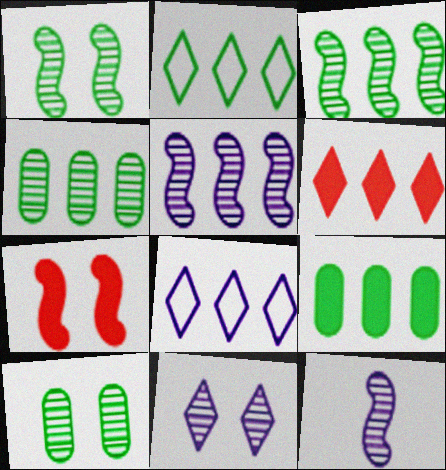[[2, 3, 9]]